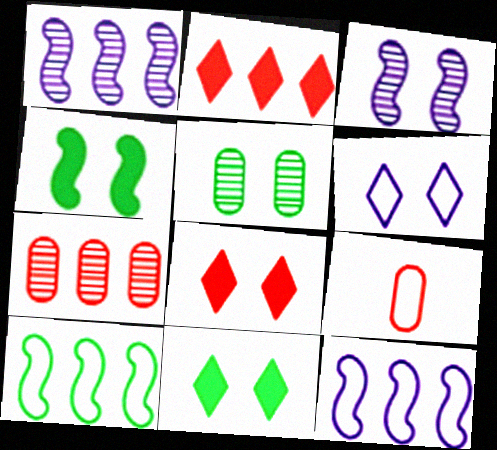[[1, 9, 11], 
[6, 9, 10]]